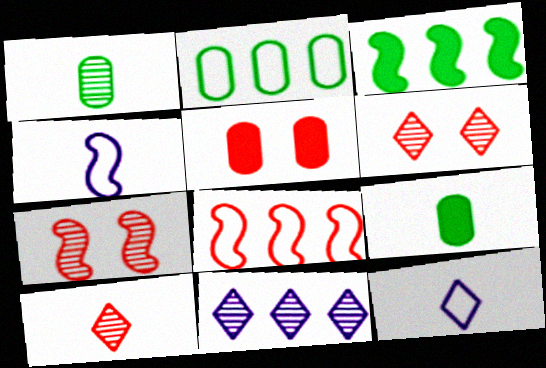[[1, 7, 11], 
[3, 4, 7], 
[4, 9, 10], 
[5, 8, 10]]